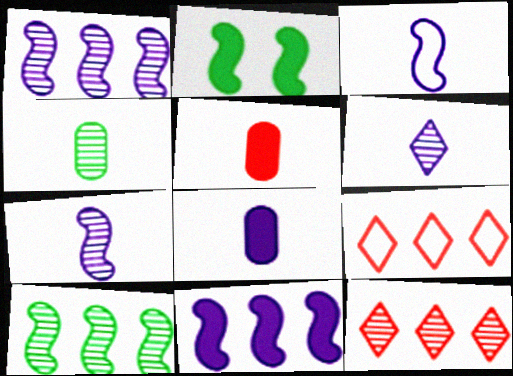[[3, 6, 8]]